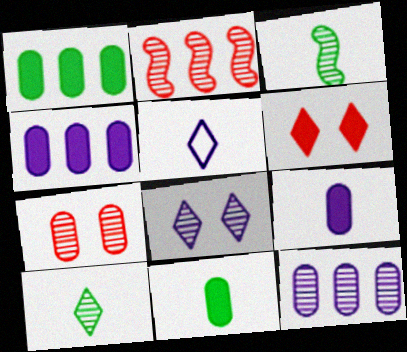[]